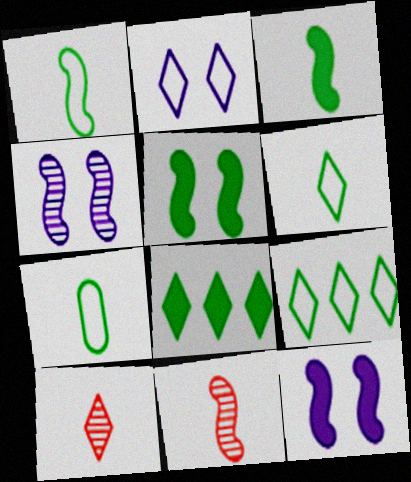[[1, 6, 7], 
[2, 8, 10]]